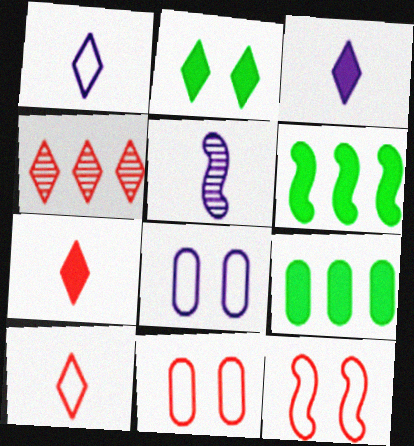[[1, 2, 4], 
[5, 6, 12]]